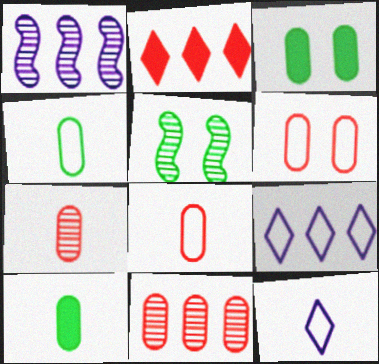[]